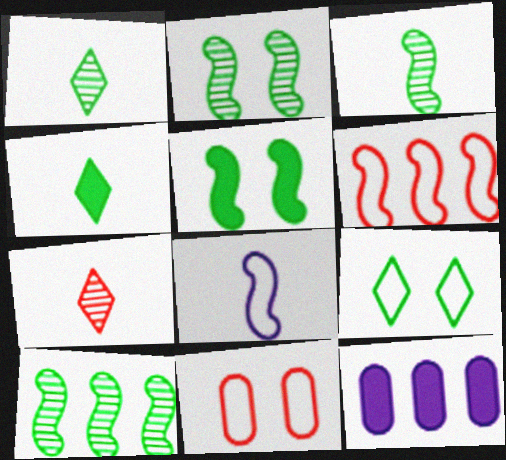[[2, 3, 10]]